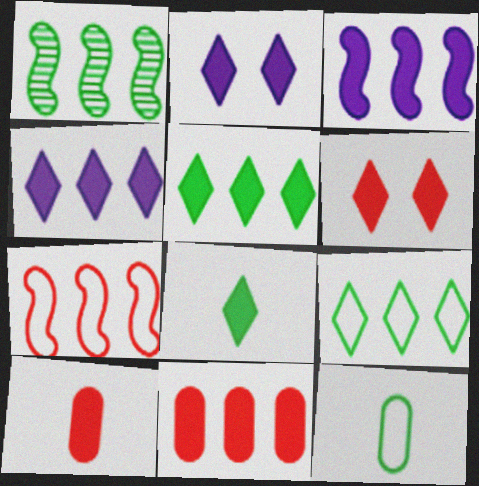[[1, 3, 7], 
[3, 5, 11], 
[4, 6, 8]]